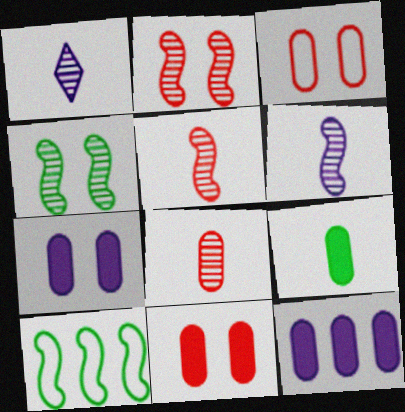[[1, 10, 11], 
[9, 11, 12]]